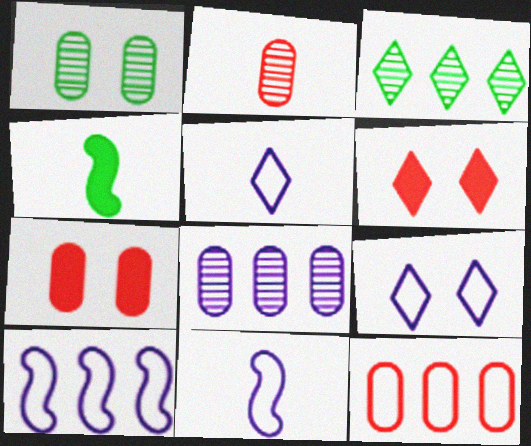[[1, 2, 8], 
[2, 4, 5], 
[2, 7, 12], 
[3, 5, 6], 
[3, 7, 11]]